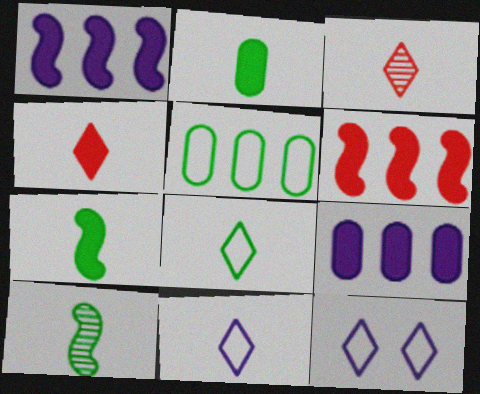[[2, 8, 10]]